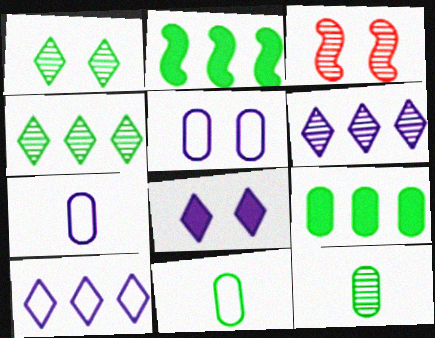[[1, 2, 11], 
[3, 6, 12]]